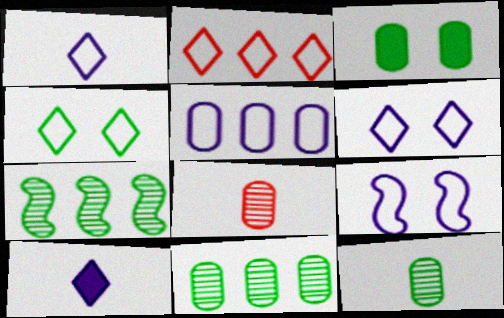[[1, 2, 4], 
[1, 5, 9], 
[3, 5, 8]]